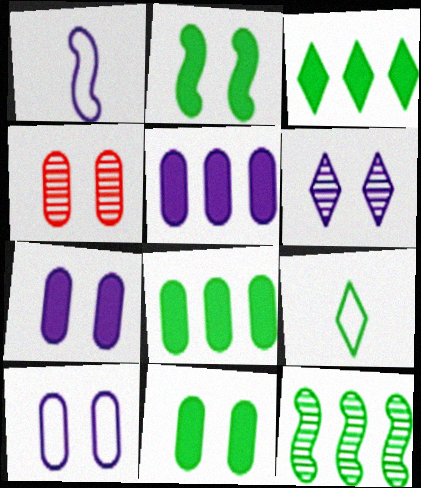[[1, 3, 4], 
[1, 5, 6], 
[4, 10, 11], 
[9, 11, 12]]